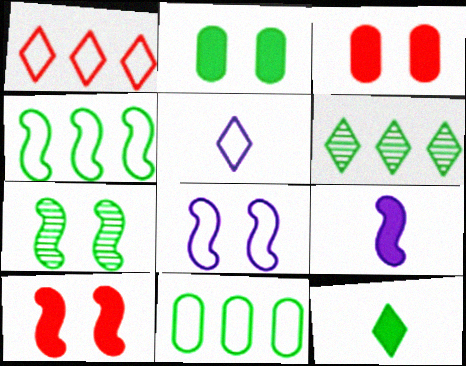[[7, 8, 10], 
[7, 11, 12]]